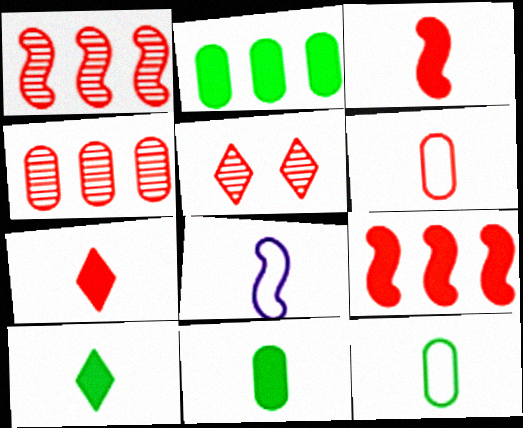[[2, 5, 8], 
[5, 6, 9]]